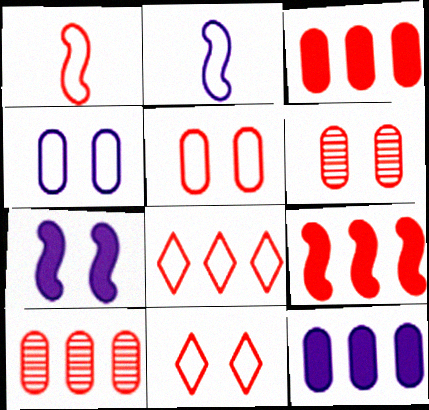[[1, 5, 8], 
[8, 9, 10]]